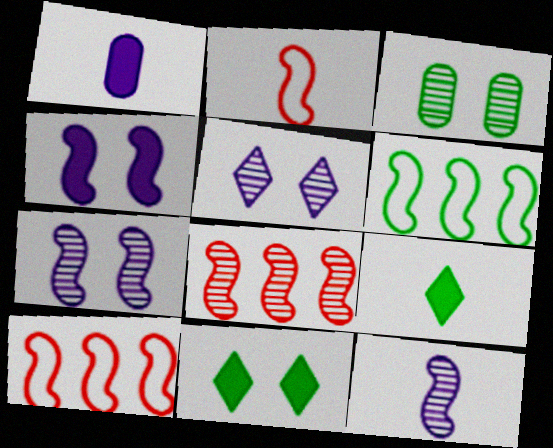[[3, 6, 9]]